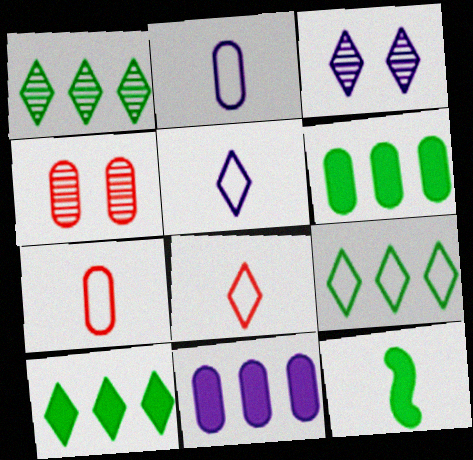[[1, 9, 10], 
[2, 4, 6], 
[3, 8, 10]]